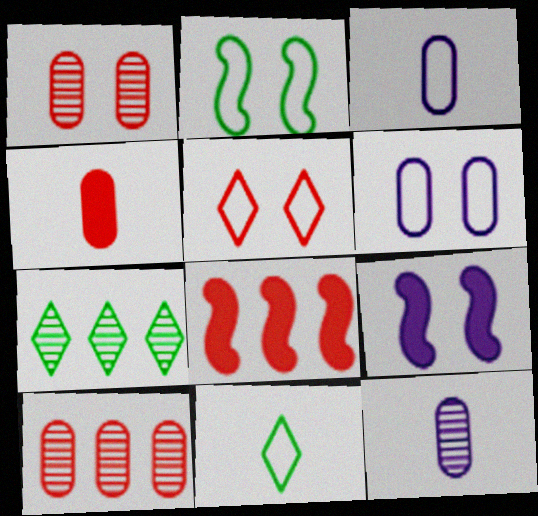[[2, 5, 6], 
[9, 10, 11]]